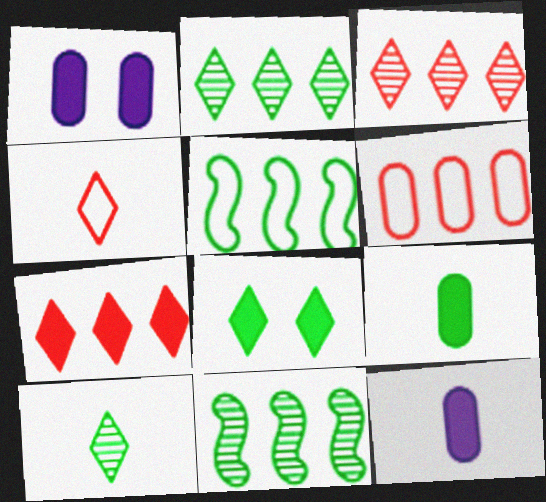[[1, 4, 11]]